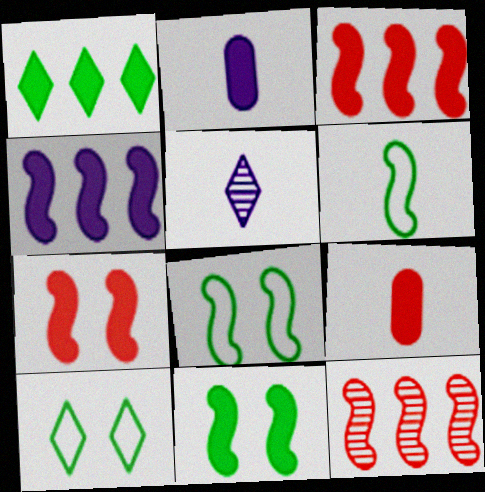[[1, 2, 7], 
[2, 10, 12], 
[5, 6, 9]]